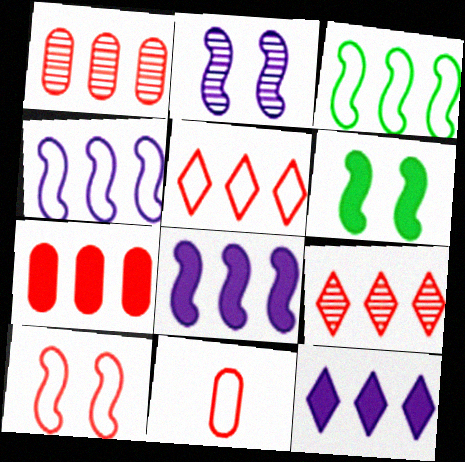[[1, 3, 12], 
[2, 6, 10], 
[5, 10, 11]]